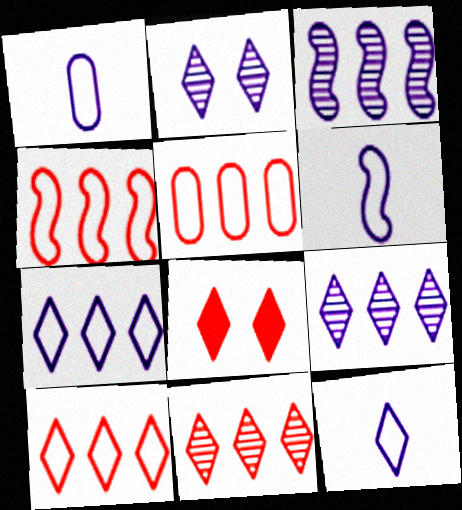[[1, 6, 12], 
[4, 5, 10]]